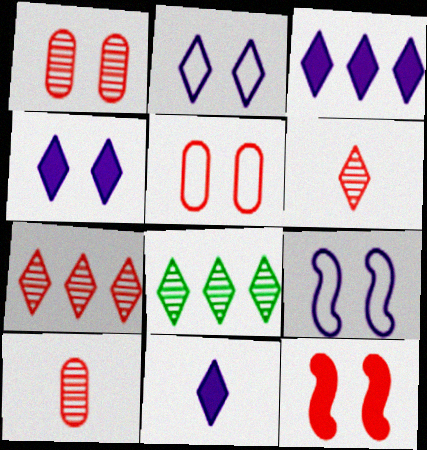[[3, 4, 11]]